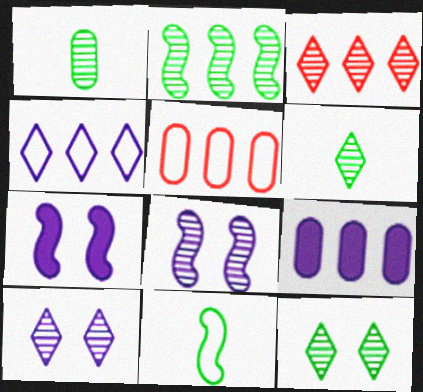[[1, 2, 12], 
[1, 3, 8], 
[3, 6, 10], 
[5, 6, 7]]